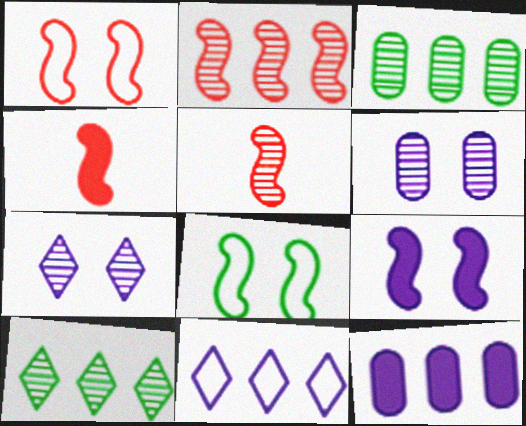[[1, 2, 4], 
[3, 5, 7], 
[5, 6, 10]]